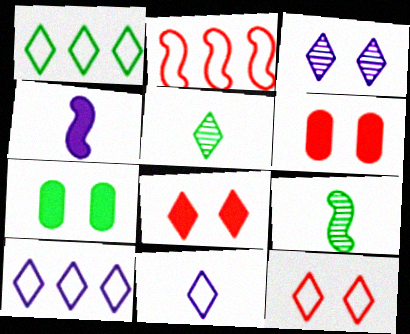[[1, 7, 9], 
[1, 11, 12], 
[5, 8, 10], 
[6, 9, 10]]